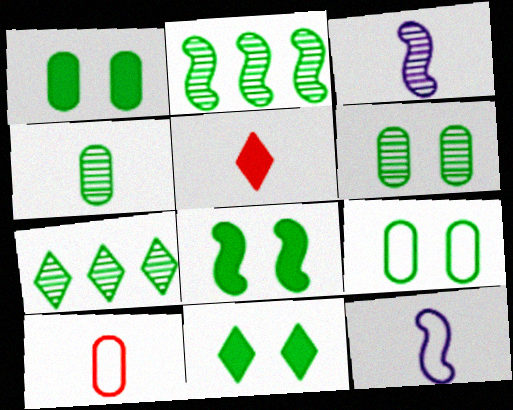[[1, 6, 9], 
[1, 8, 11], 
[4, 5, 12]]